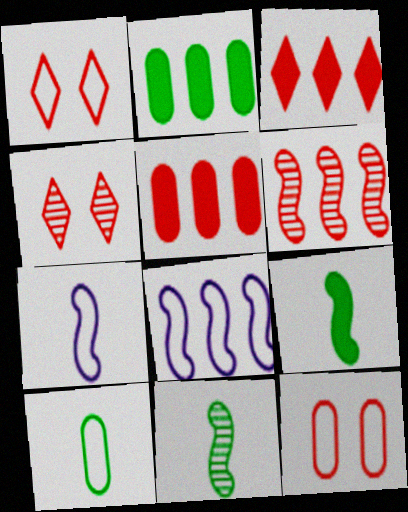[[1, 8, 10], 
[2, 4, 7]]